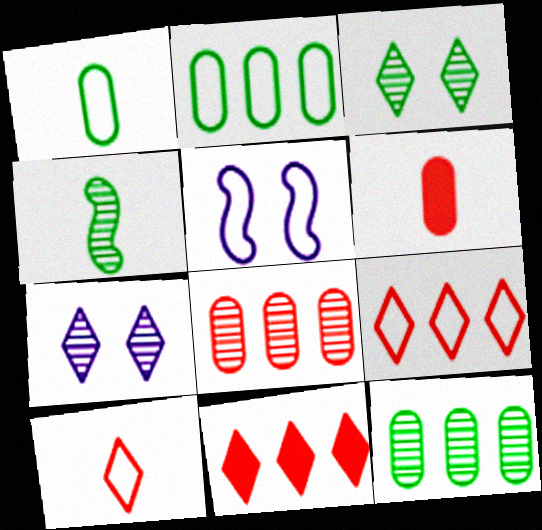[[1, 5, 9], 
[2, 5, 10], 
[3, 4, 12], 
[4, 7, 8]]